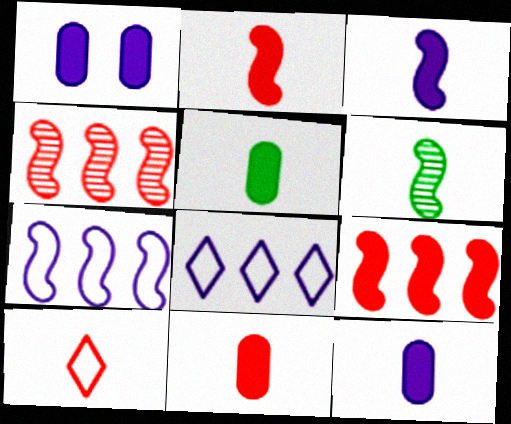[[5, 11, 12], 
[6, 10, 12]]